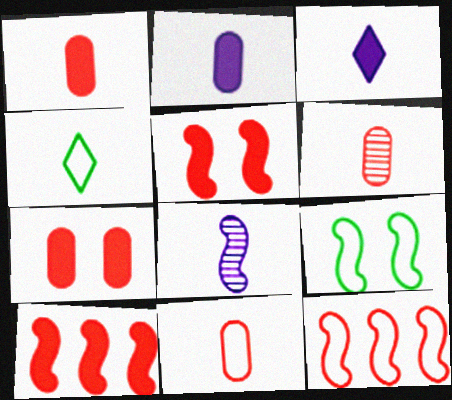[[1, 4, 8], 
[1, 6, 11], 
[8, 9, 10]]